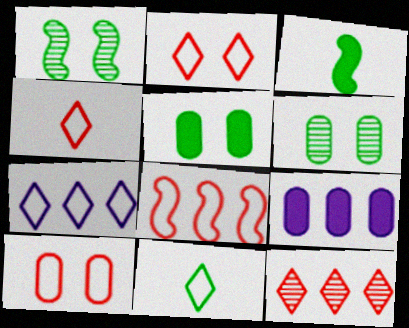[[1, 4, 9], 
[2, 7, 11], 
[4, 8, 10]]